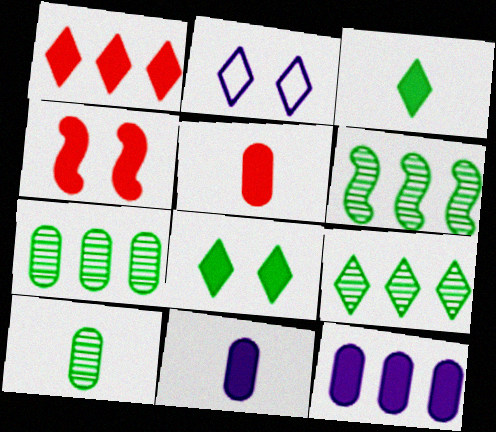[[1, 4, 5], 
[2, 5, 6], 
[3, 4, 12], 
[6, 7, 9]]